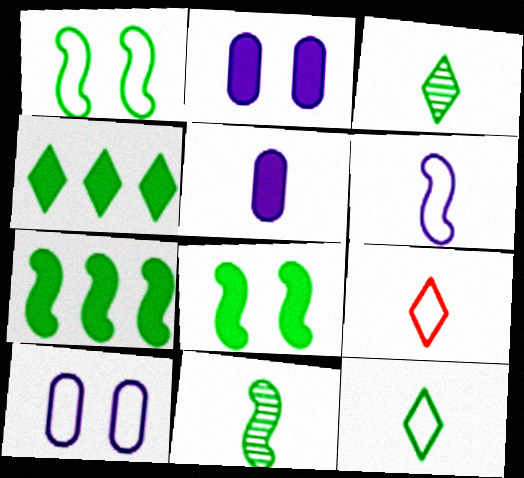[[1, 7, 11], 
[5, 9, 11]]